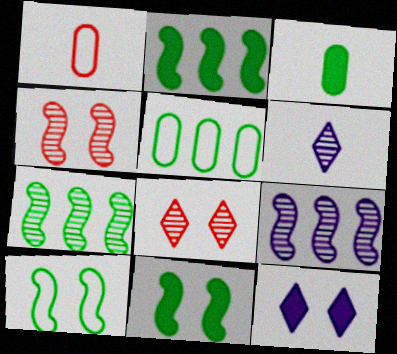[[1, 7, 12]]